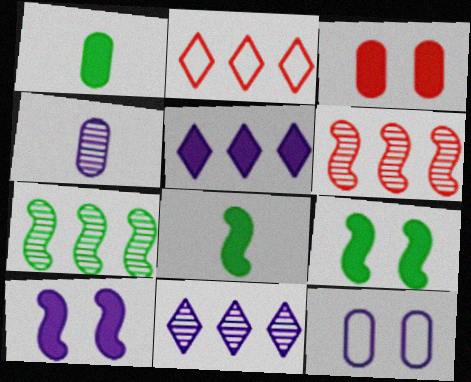[[2, 4, 9], 
[3, 5, 8]]